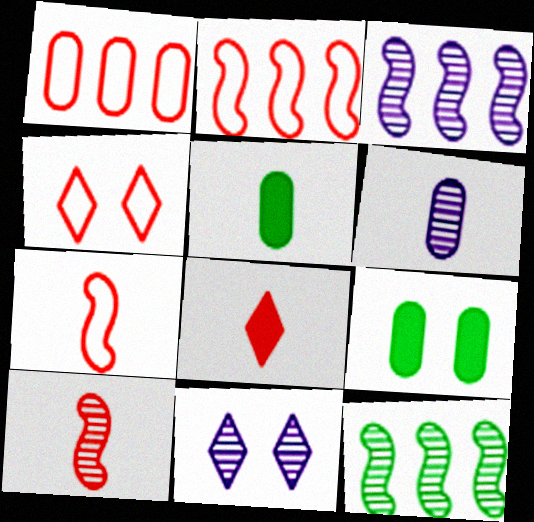[[1, 4, 7], 
[1, 6, 9], 
[2, 5, 11], 
[3, 4, 5], 
[3, 6, 11]]